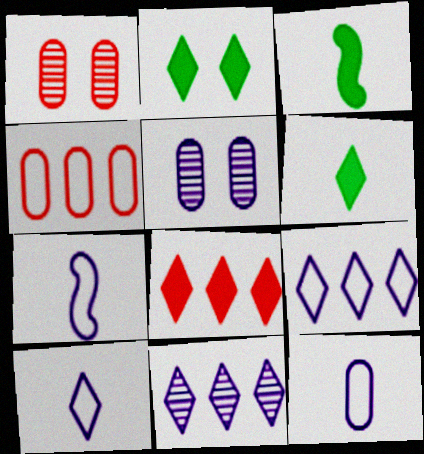[[1, 3, 9], 
[7, 10, 12]]